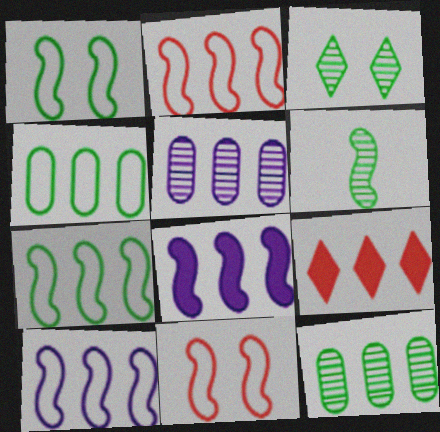[[2, 7, 10], 
[3, 6, 12], 
[5, 7, 9], 
[6, 8, 11], 
[9, 10, 12]]